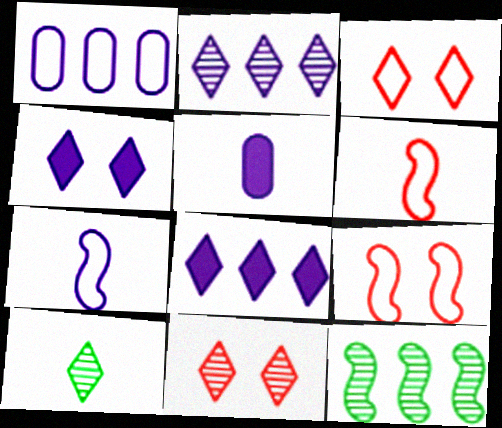[[2, 10, 11], 
[3, 5, 12], 
[3, 8, 10], 
[5, 6, 10]]